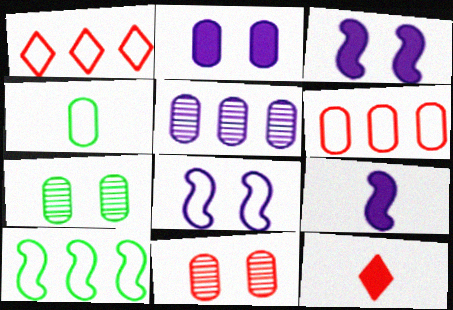[[1, 4, 8], 
[1, 7, 9]]